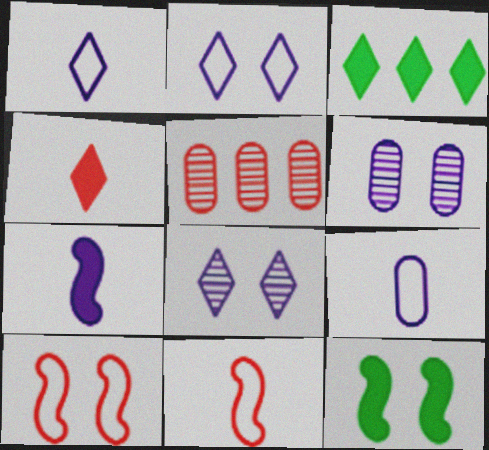[[1, 5, 12], 
[3, 6, 11], 
[4, 5, 10]]